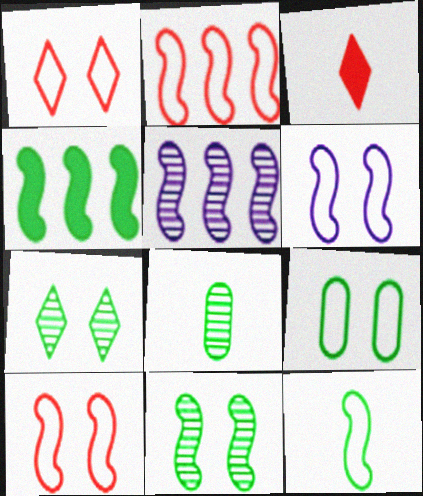[[1, 6, 9], 
[2, 4, 5], 
[2, 6, 12], 
[3, 5, 9], 
[4, 11, 12]]